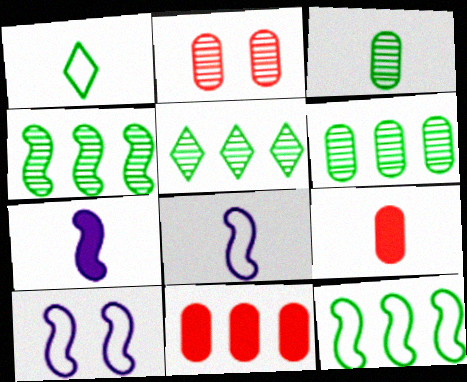[[4, 5, 6], 
[5, 9, 10]]